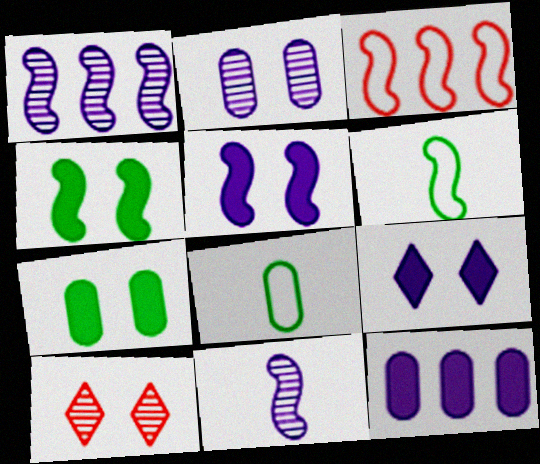[[3, 4, 11], 
[6, 10, 12]]